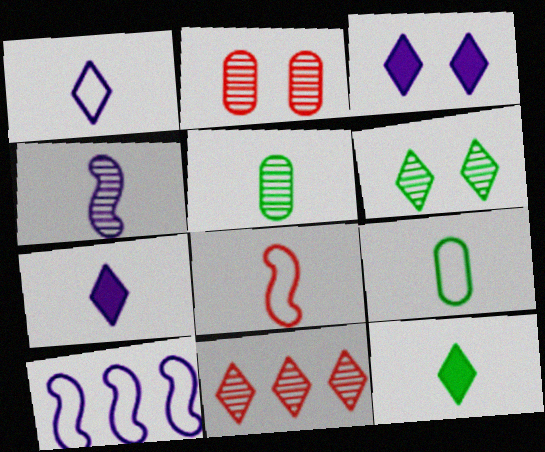[[1, 8, 9], 
[2, 10, 12], 
[5, 7, 8]]